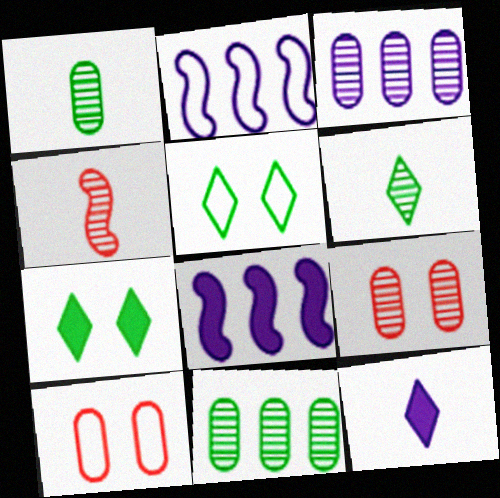[[1, 3, 9], 
[6, 8, 10]]